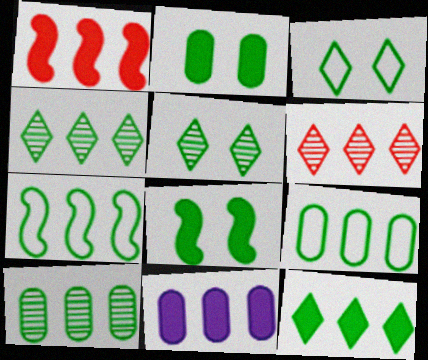[[1, 11, 12], 
[6, 7, 11], 
[7, 10, 12]]